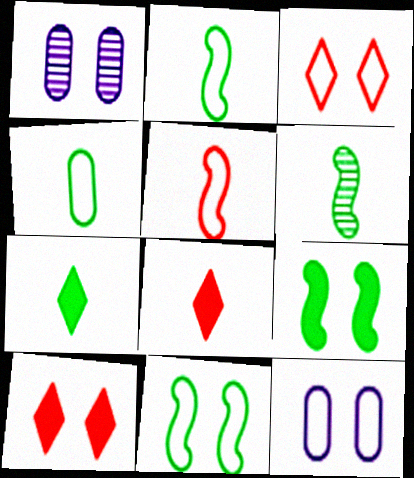[[1, 3, 9], 
[1, 10, 11], 
[3, 11, 12], 
[4, 6, 7]]